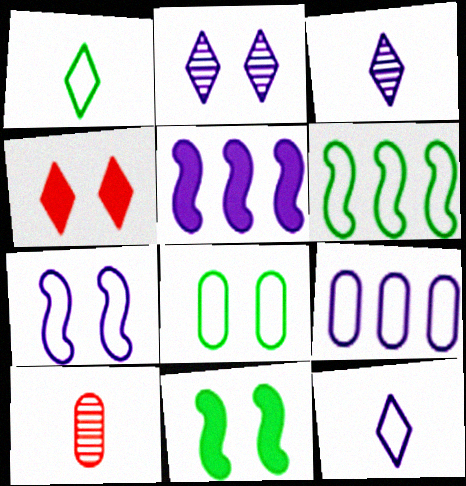[[1, 6, 8], 
[7, 9, 12]]